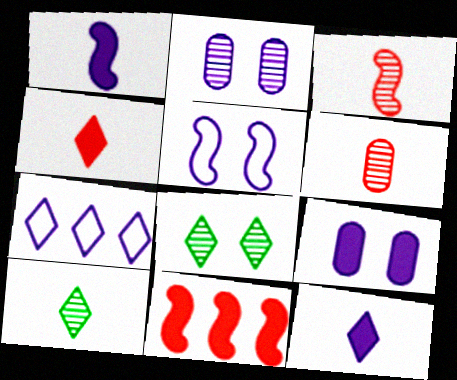[[1, 2, 7], 
[4, 7, 8]]